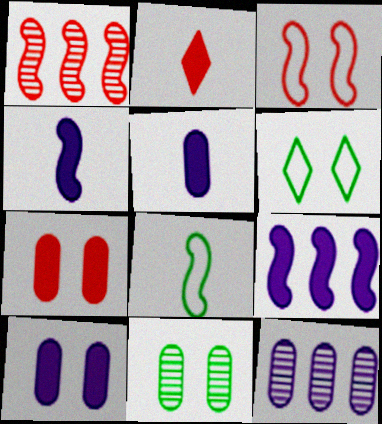[[1, 5, 6]]